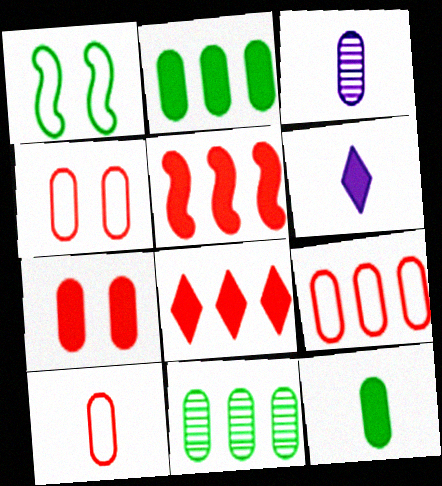[[1, 3, 8], 
[2, 3, 4], 
[3, 10, 12], 
[4, 9, 10]]